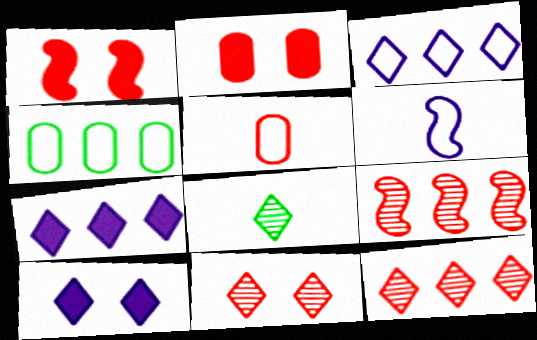[[1, 5, 12], 
[4, 7, 9]]